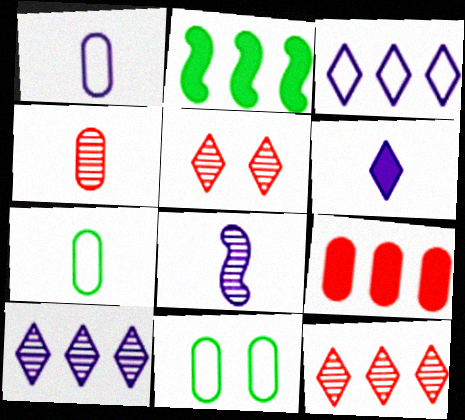[[1, 2, 5], 
[1, 6, 8]]